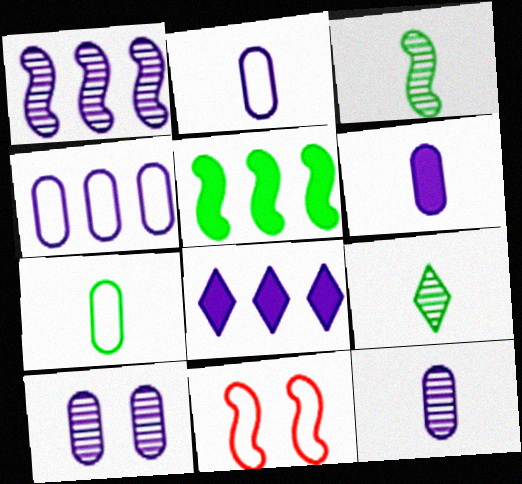[[1, 4, 8], 
[2, 6, 12], 
[4, 6, 10]]